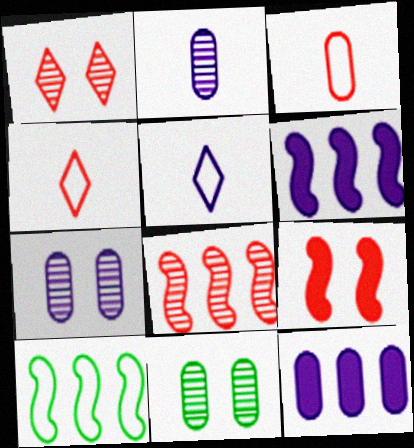[[3, 11, 12], 
[4, 6, 11], 
[5, 6, 7], 
[6, 8, 10]]